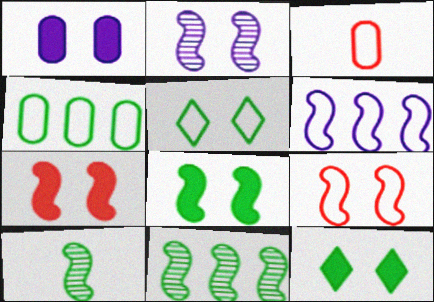[[1, 7, 12], 
[2, 8, 9], 
[3, 5, 6], 
[4, 10, 12], 
[6, 7, 10]]